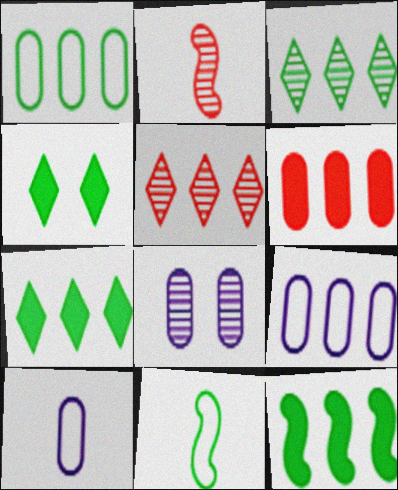[[1, 3, 12], 
[2, 3, 8], 
[2, 4, 9], 
[5, 9, 12]]